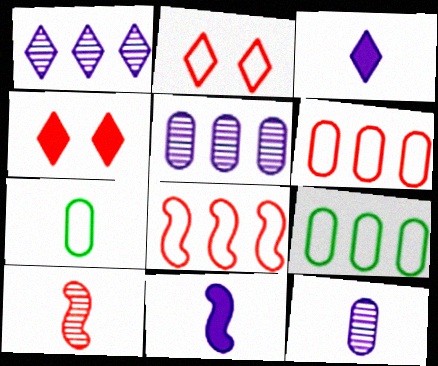[[3, 7, 10], 
[4, 6, 10]]